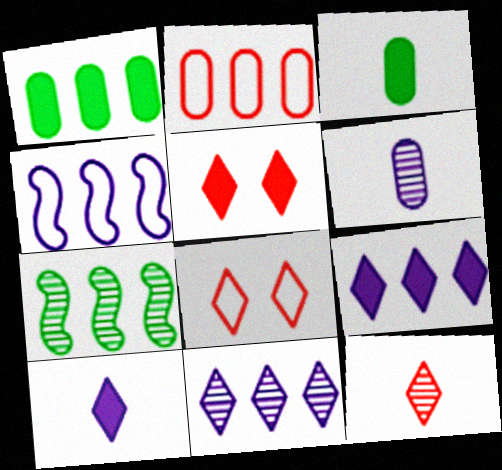[[2, 7, 9]]